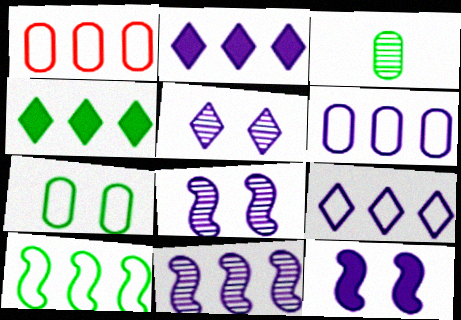[[1, 4, 11], 
[1, 9, 10], 
[2, 6, 11]]